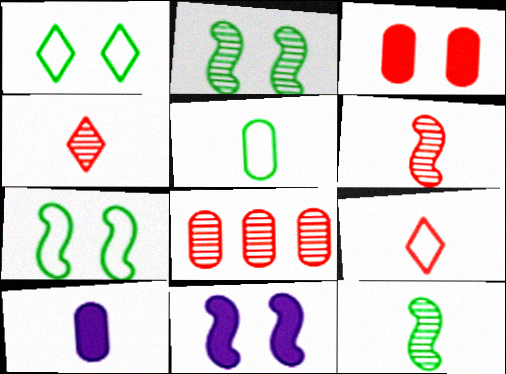[[9, 10, 12]]